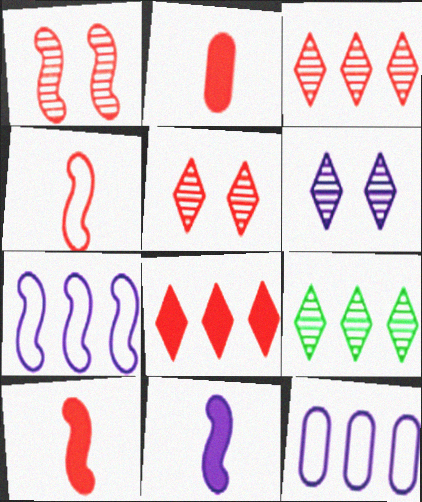[[6, 11, 12]]